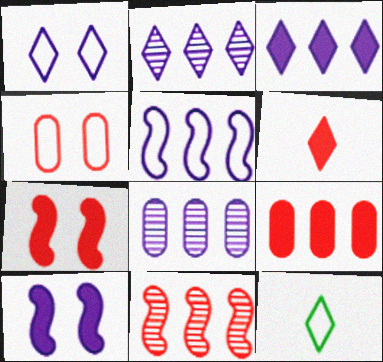[[3, 5, 8], 
[4, 5, 12], 
[4, 6, 11], 
[6, 7, 9], 
[7, 8, 12]]